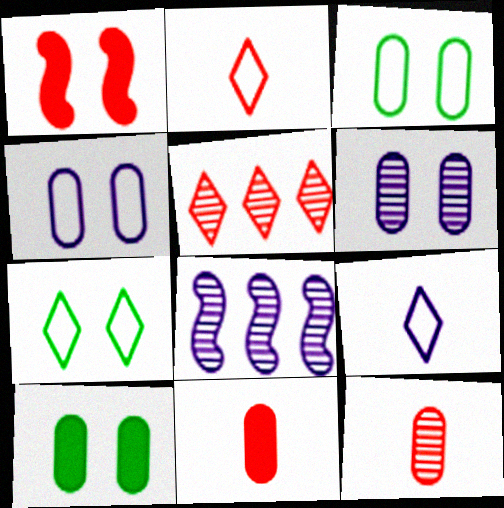[[1, 6, 7], 
[2, 8, 10], 
[7, 8, 11]]